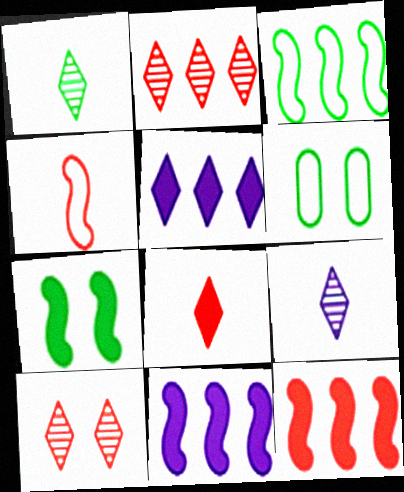[[6, 9, 12]]